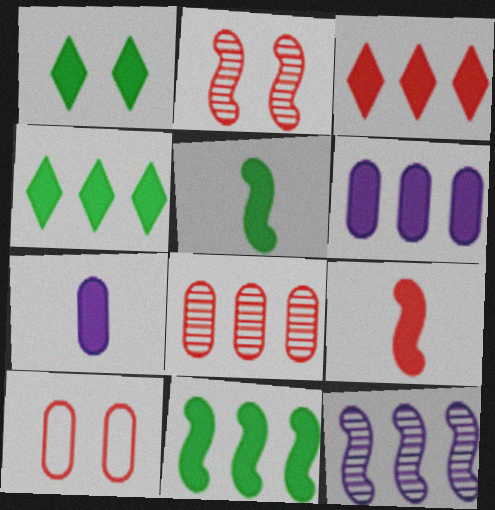[[1, 6, 9], 
[3, 6, 11]]